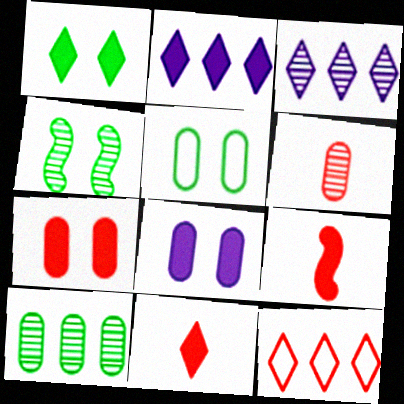[[1, 2, 11], 
[1, 4, 5], 
[3, 4, 6], 
[3, 5, 9]]